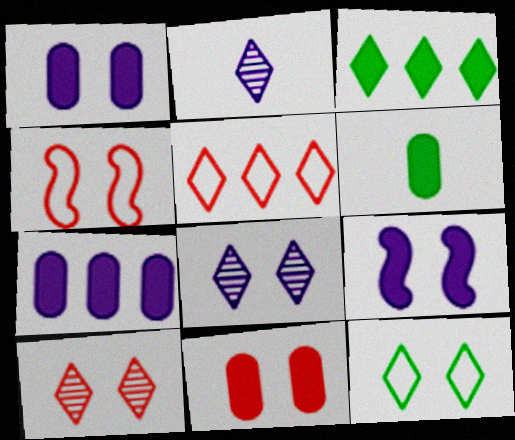[[4, 10, 11], 
[6, 7, 11]]